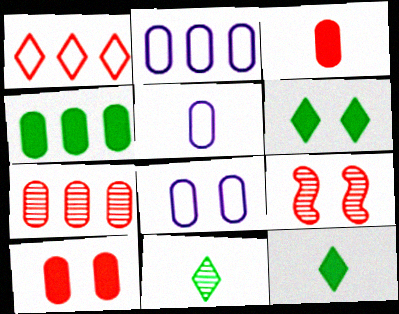[[1, 3, 9], 
[2, 4, 7], 
[2, 5, 8], 
[2, 9, 12], 
[6, 8, 9]]